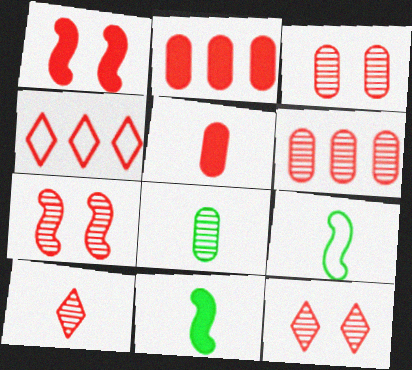[[3, 7, 12], 
[4, 5, 7], 
[6, 7, 10]]